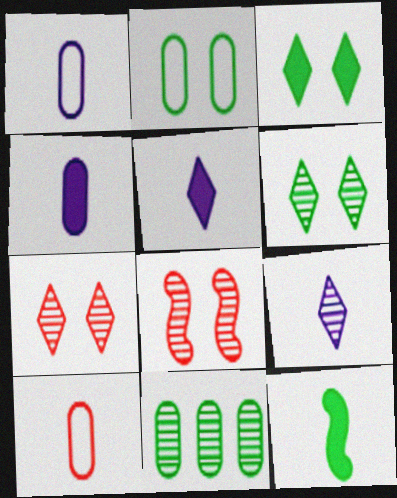[[8, 9, 11], 
[9, 10, 12]]